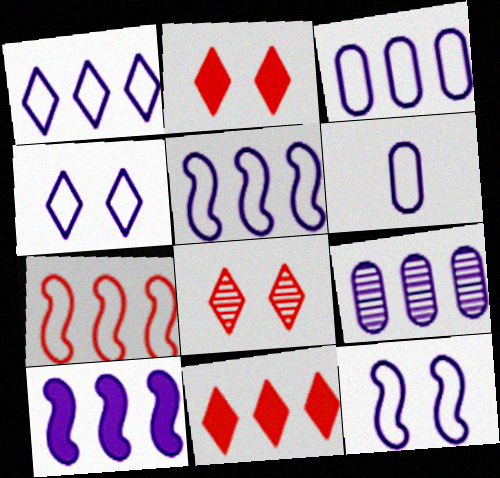[[1, 3, 5], 
[1, 6, 12], 
[1, 9, 10], 
[4, 5, 6]]